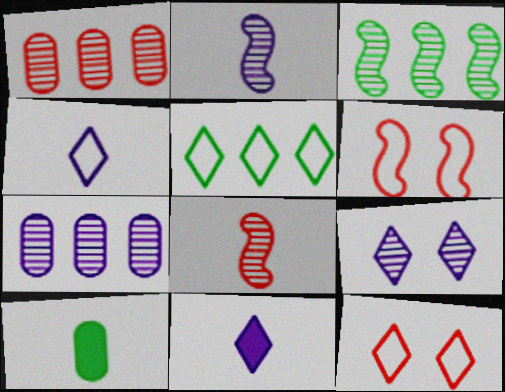[[2, 7, 9], 
[4, 5, 12], 
[4, 8, 10]]